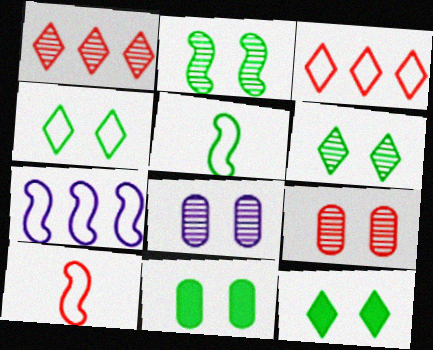[[2, 4, 11], 
[4, 6, 12]]